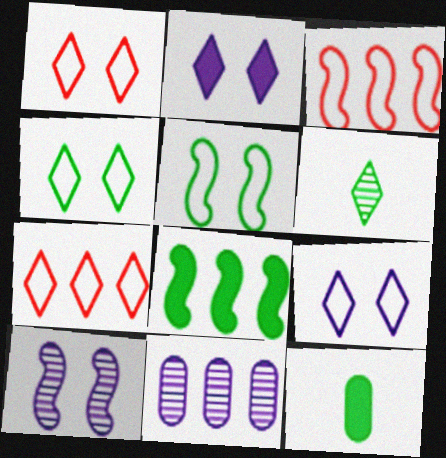[[1, 4, 9], 
[2, 6, 7], 
[7, 8, 11], 
[7, 10, 12]]